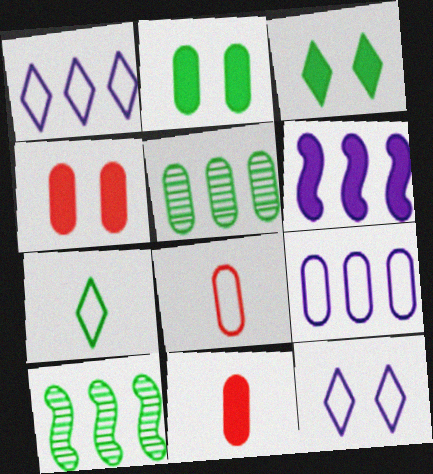[[2, 7, 10], 
[3, 6, 11], 
[10, 11, 12]]